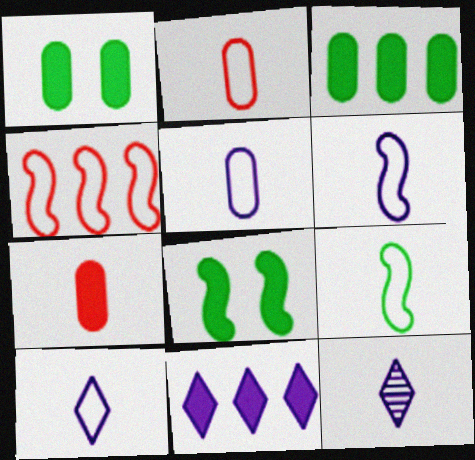[[1, 4, 12], 
[2, 9, 10], 
[5, 6, 10], 
[7, 8, 11], 
[7, 9, 12]]